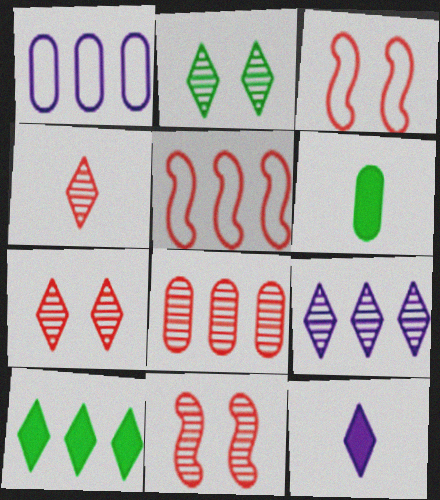[[2, 4, 9], 
[3, 6, 9], 
[4, 8, 11]]